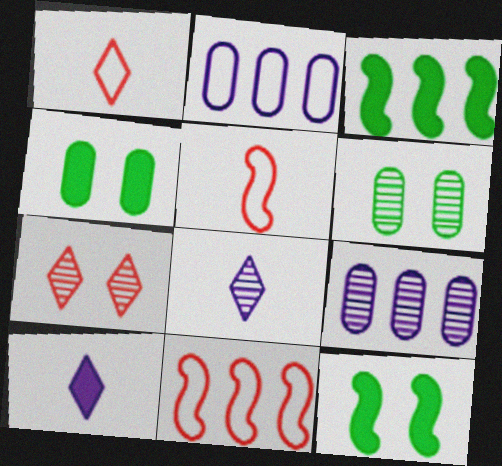[[1, 9, 12], 
[4, 8, 11], 
[6, 10, 11]]